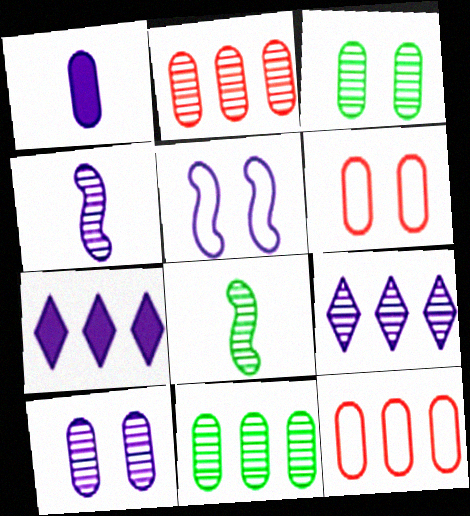[[1, 3, 12], 
[1, 5, 9], 
[1, 6, 11], 
[4, 9, 10], 
[6, 7, 8]]